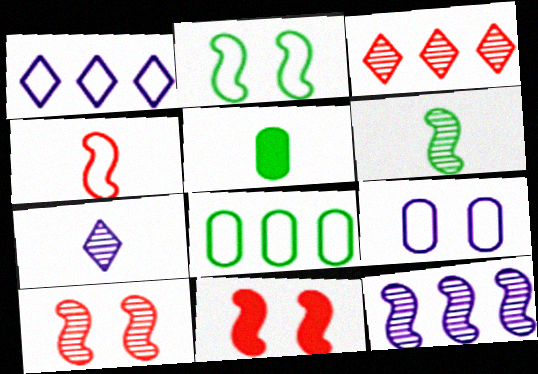[[1, 5, 10], 
[4, 5, 7], 
[6, 10, 12], 
[7, 8, 11]]